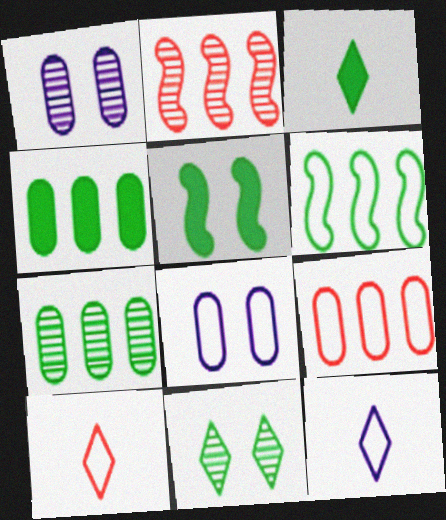[[2, 3, 8], 
[3, 4, 5], 
[6, 8, 10]]